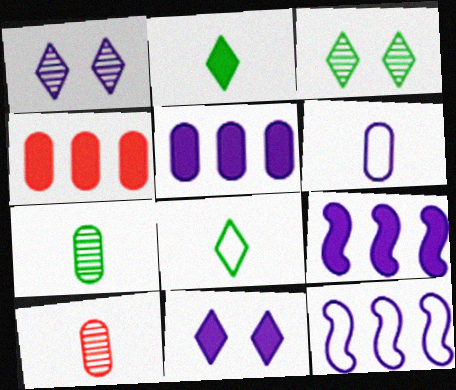[[1, 6, 9]]